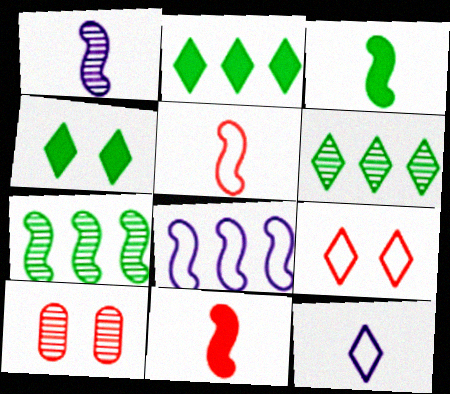[[1, 3, 5], 
[1, 6, 10]]